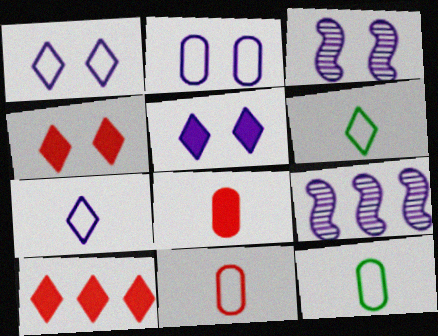[[2, 3, 5], 
[3, 10, 12], 
[4, 9, 12]]